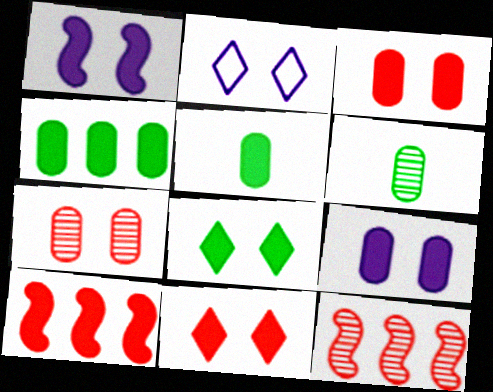[[1, 3, 8], 
[2, 5, 12], 
[2, 6, 10]]